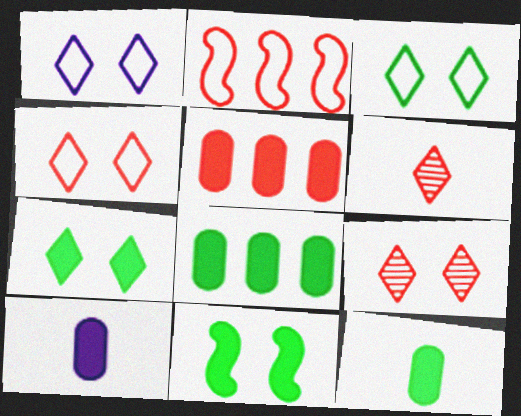[[1, 3, 4], 
[1, 7, 9]]